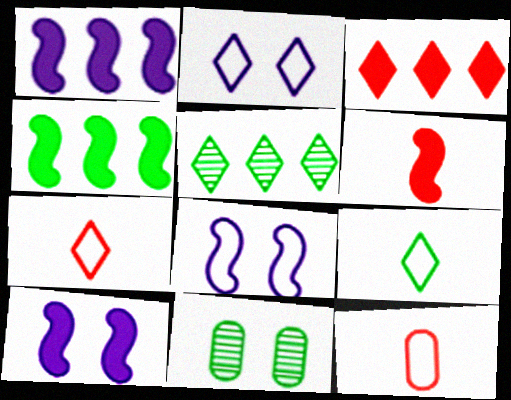[[1, 7, 11], 
[4, 6, 10], 
[4, 9, 11], 
[5, 10, 12]]